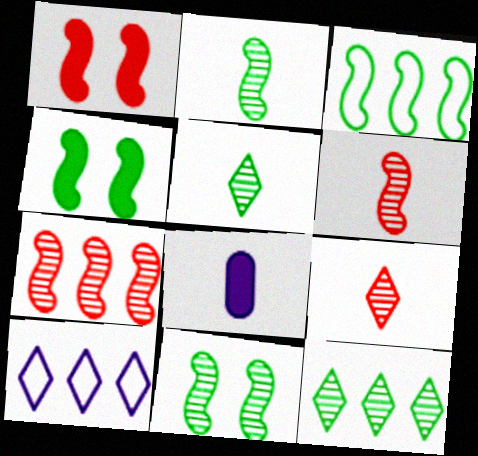[[2, 3, 4]]